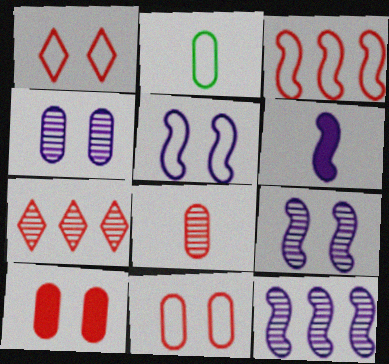[[5, 6, 12]]